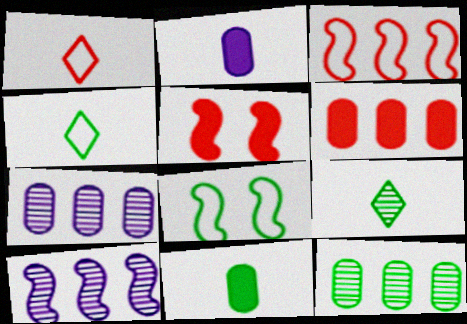[[4, 5, 7]]